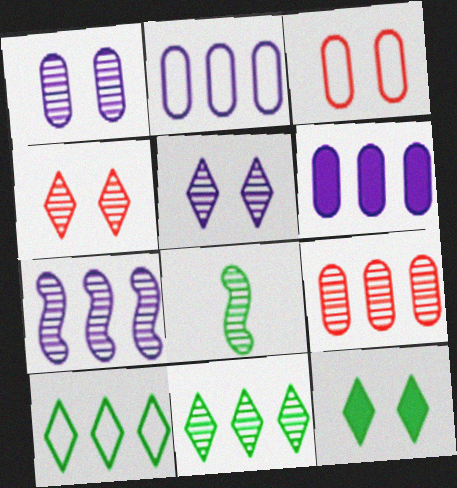[[5, 8, 9], 
[7, 9, 11]]